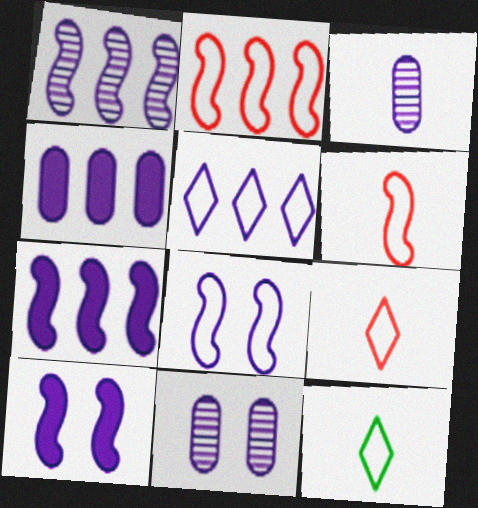[[1, 4, 5], 
[3, 5, 10]]